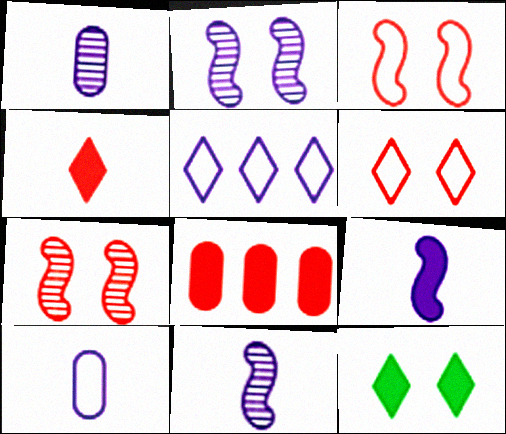[[8, 9, 12]]